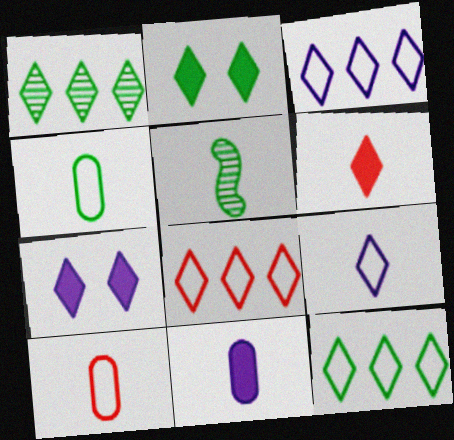[[3, 8, 12]]